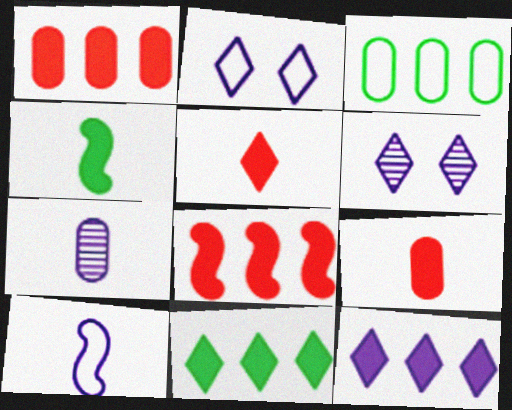[]